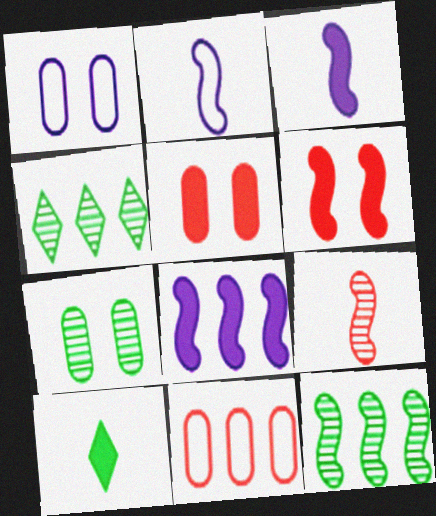[[1, 5, 7], 
[2, 4, 5], 
[2, 6, 12], 
[4, 8, 11], 
[5, 8, 10]]